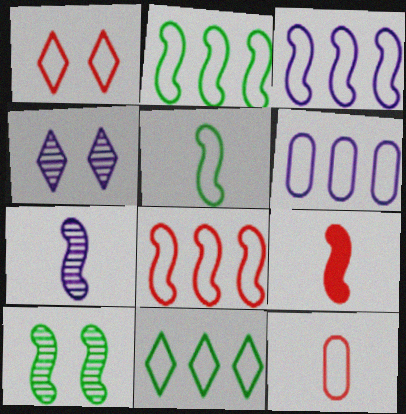[[1, 5, 6], 
[1, 8, 12], 
[2, 3, 8], 
[3, 9, 10], 
[5, 7, 9], 
[6, 8, 11]]